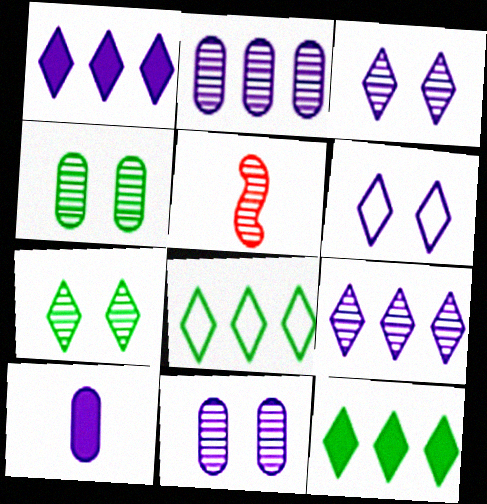[[2, 5, 7], 
[4, 5, 9]]